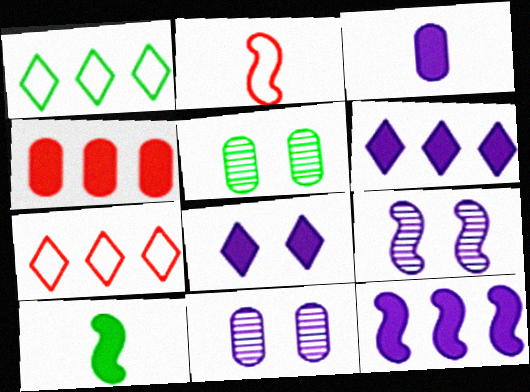[[1, 5, 10], 
[2, 5, 6], 
[3, 8, 12], 
[4, 8, 10], 
[7, 10, 11]]